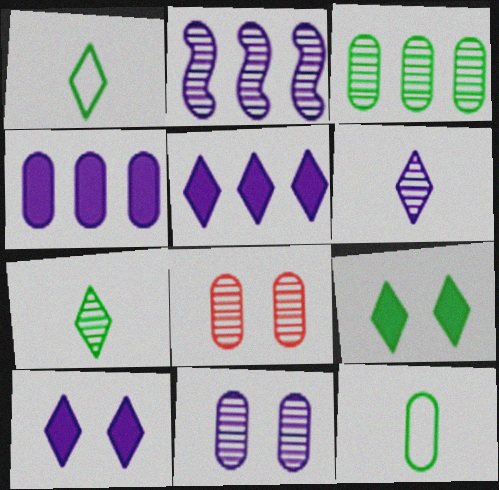[[2, 6, 11], 
[2, 7, 8], 
[4, 8, 12]]